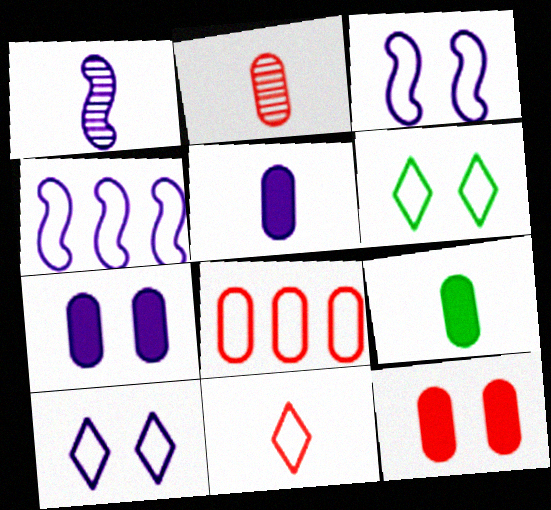[[1, 9, 11], 
[2, 8, 12]]